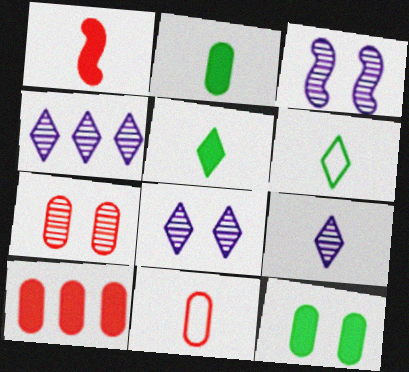[[3, 6, 10], 
[4, 8, 9], 
[7, 10, 11]]